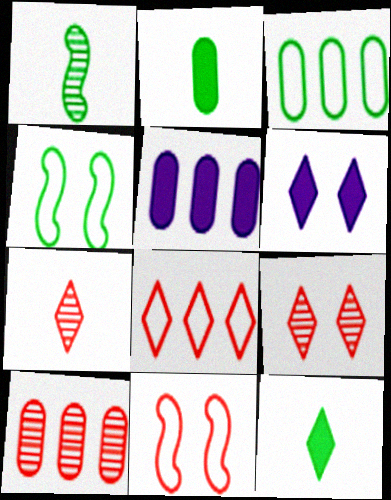[[3, 5, 10], 
[4, 5, 7]]